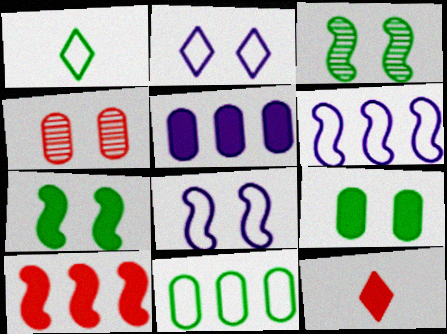[[2, 4, 7], 
[5, 7, 12]]